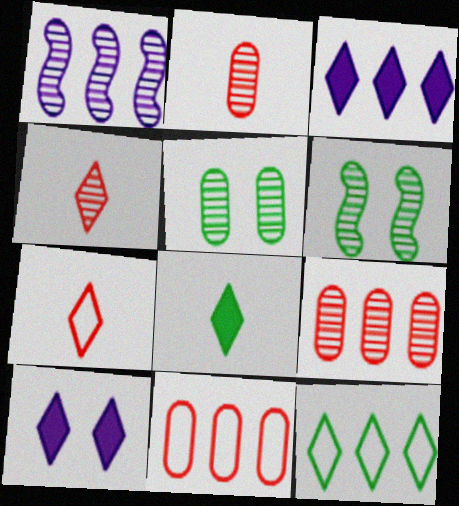[[1, 4, 5], 
[4, 10, 12]]